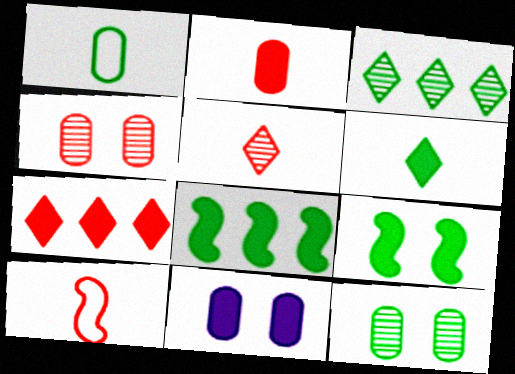[[1, 3, 9], 
[2, 5, 10], 
[3, 10, 11], 
[4, 7, 10]]